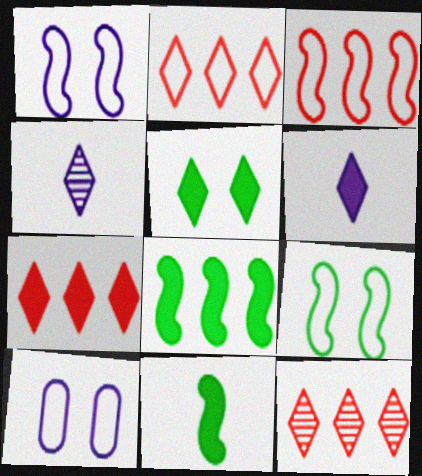[[2, 4, 5], 
[2, 7, 12], 
[5, 6, 7], 
[10, 11, 12]]